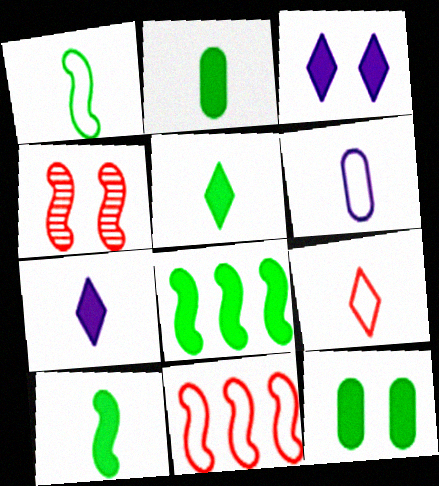[[1, 6, 9], 
[2, 5, 10], 
[5, 8, 12]]